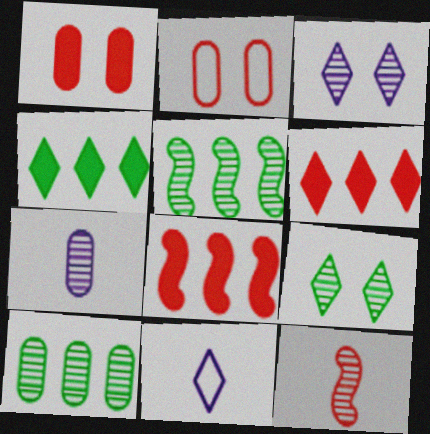[[1, 5, 11], 
[2, 6, 12], 
[3, 10, 12], 
[6, 9, 11]]